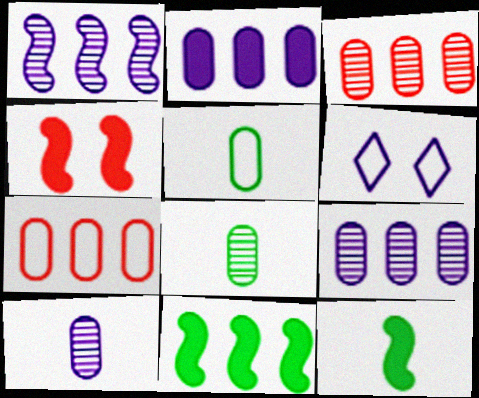[[3, 6, 12]]